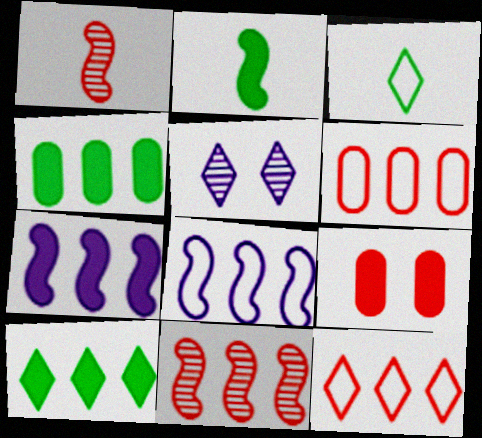[[1, 9, 12], 
[2, 5, 6]]